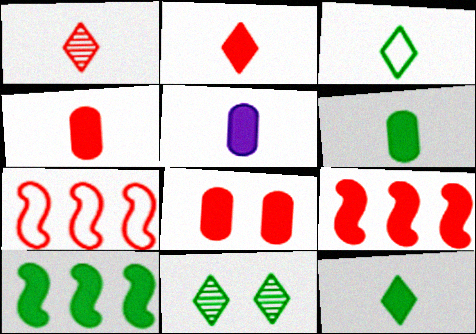[[1, 7, 8], 
[2, 8, 9], 
[4, 5, 6], 
[5, 7, 11]]